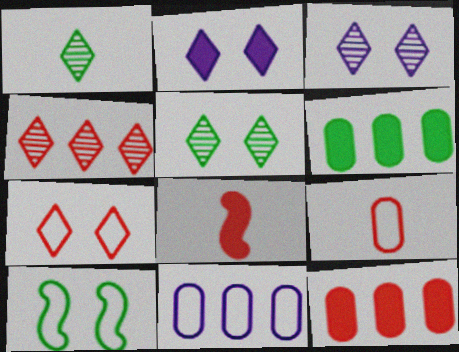[[1, 3, 4], 
[1, 6, 10], 
[2, 5, 7], 
[2, 6, 8], 
[5, 8, 11]]